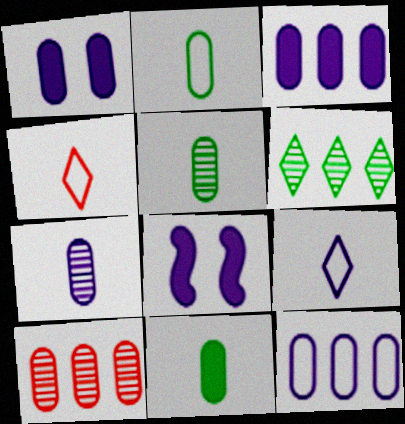[[1, 2, 10], 
[1, 7, 12], 
[2, 5, 11]]